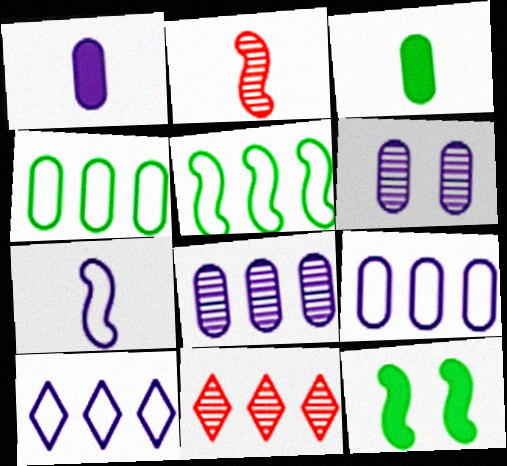[[1, 6, 9]]